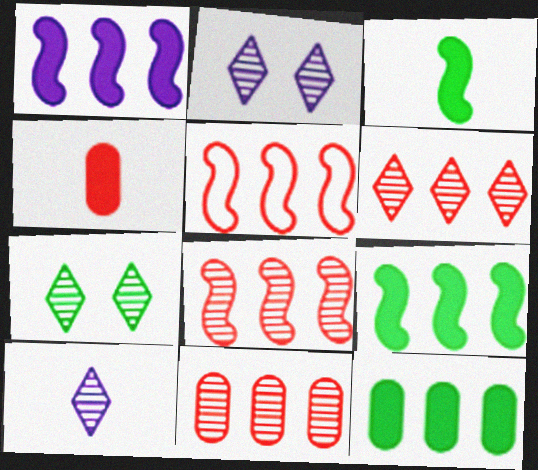[[6, 7, 10], 
[6, 8, 11]]